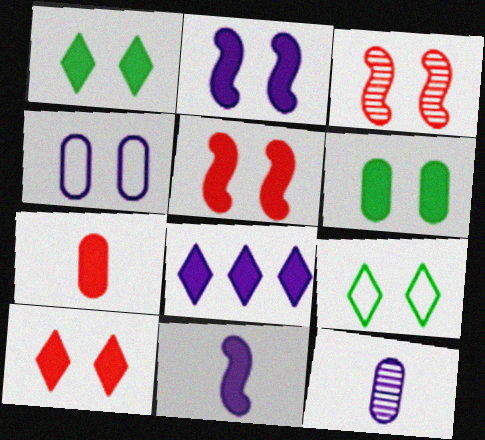[[1, 3, 4], 
[2, 6, 10]]